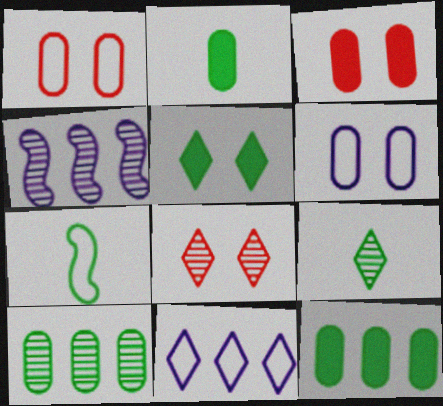[[1, 7, 11], 
[2, 7, 9], 
[5, 7, 10]]